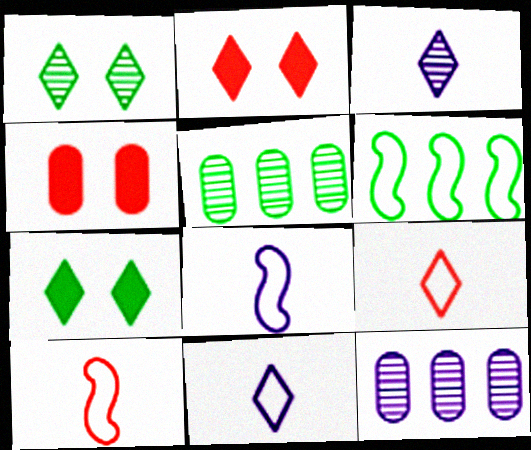[[2, 5, 8], 
[3, 4, 6], 
[7, 10, 12]]